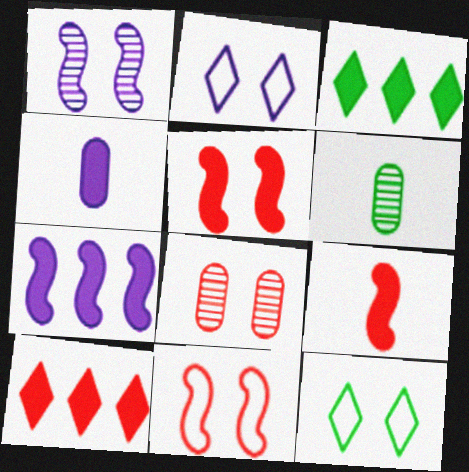[[3, 4, 5]]